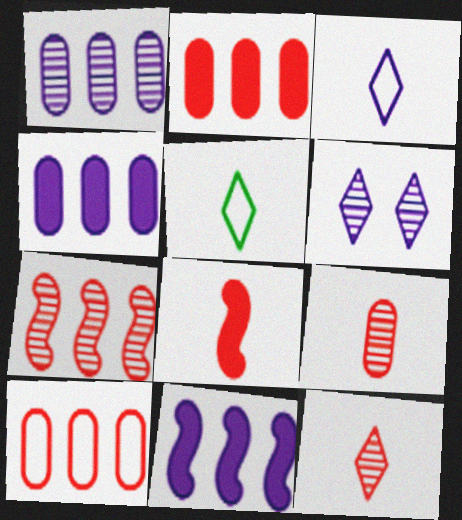[]